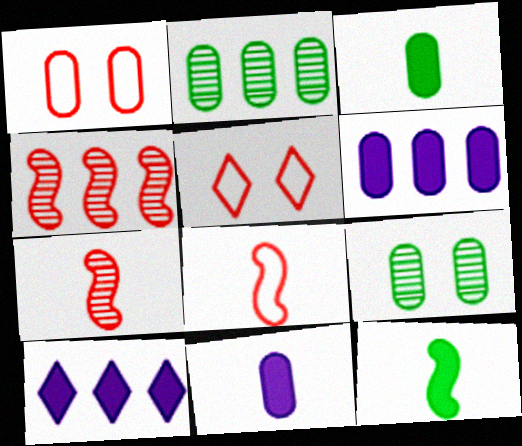[[1, 2, 11], 
[8, 9, 10]]